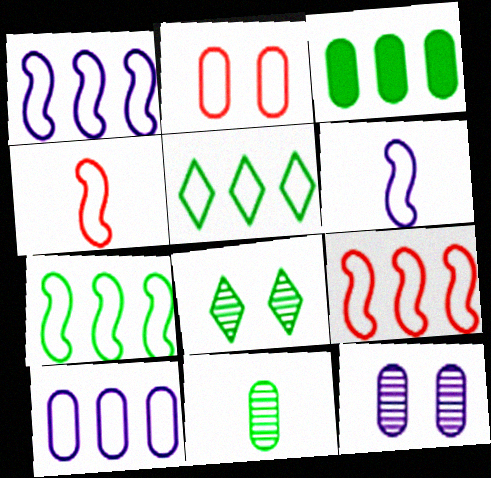[[1, 7, 9], 
[2, 5, 6], 
[5, 9, 10]]